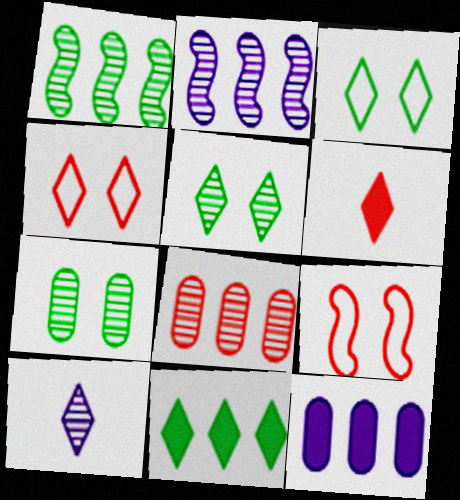[[4, 10, 11], 
[6, 8, 9]]